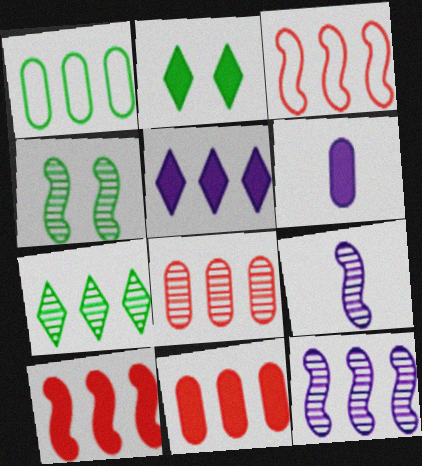[[2, 6, 10], 
[7, 8, 12]]